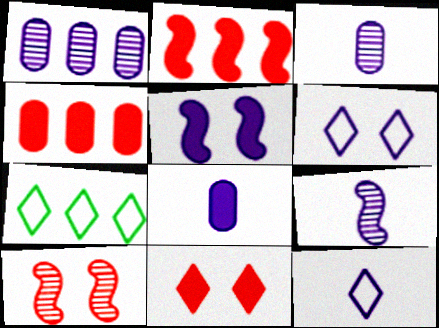[[1, 2, 7], 
[1, 5, 12], 
[7, 8, 10], 
[8, 9, 12]]